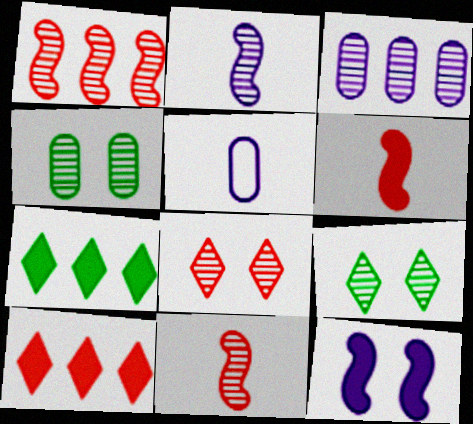[[3, 9, 11]]